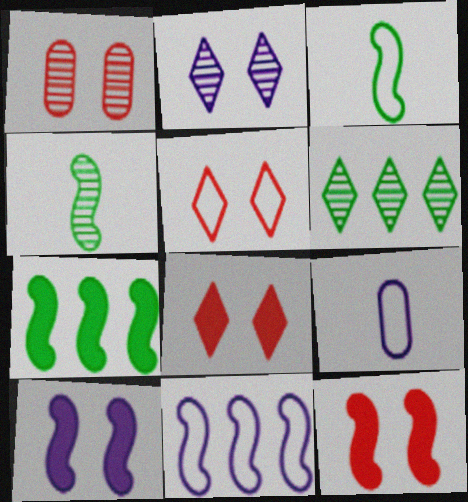[[1, 5, 12], 
[4, 11, 12], 
[6, 9, 12]]